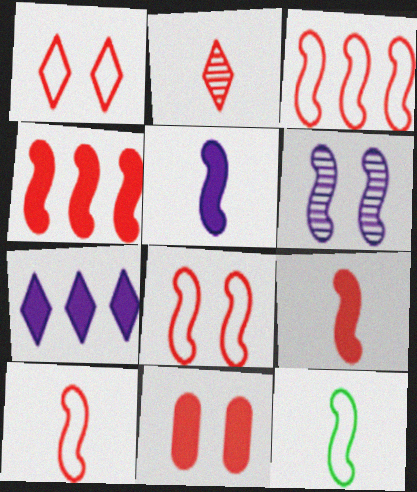[[2, 3, 11], 
[3, 8, 10], 
[4, 6, 12]]